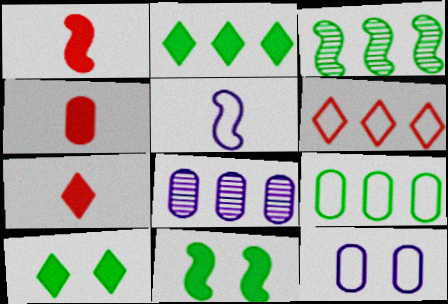[[1, 4, 7], 
[2, 3, 9], 
[3, 7, 12]]